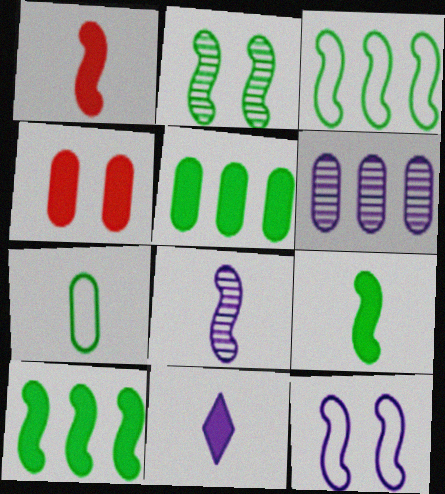[[2, 3, 9], 
[4, 6, 7], 
[4, 10, 11], 
[6, 11, 12]]